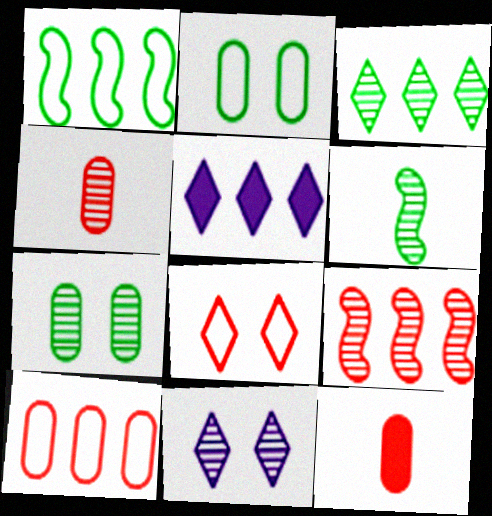[[1, 11, 12], 
[3, 6, 7], 
[8, 9, 12]]